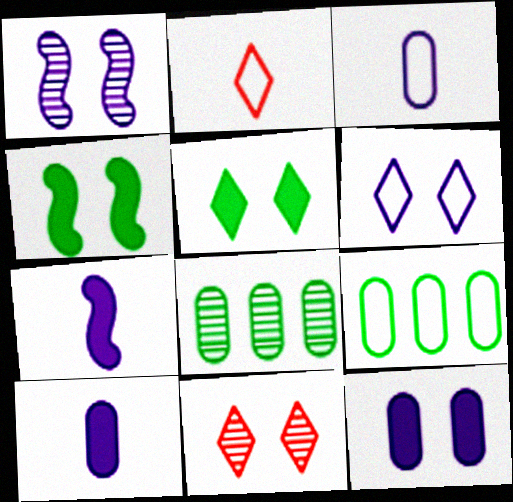[[1, 6, 12], 
[5, 6, 11], 
[7, 9, 11]]